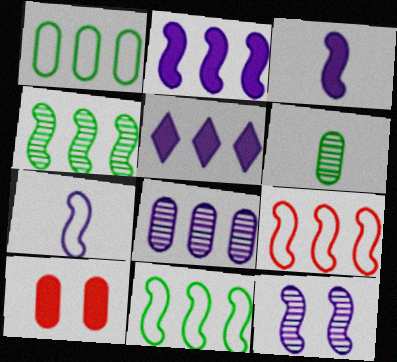[[2, 4, 9], 
[2, 7, 12]]